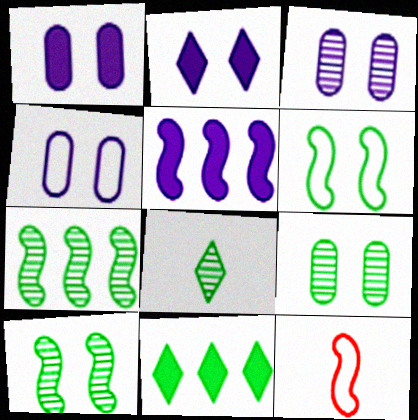[[1, 3, 4], 
[3, 11, 12], 
[5, 10, 12], 
[7, 8, 9]]